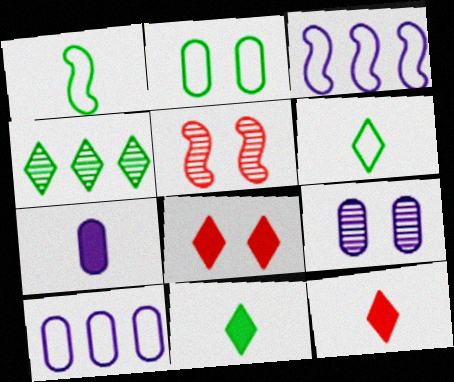[[5, 10, 11], 
[7, 9, 10]]